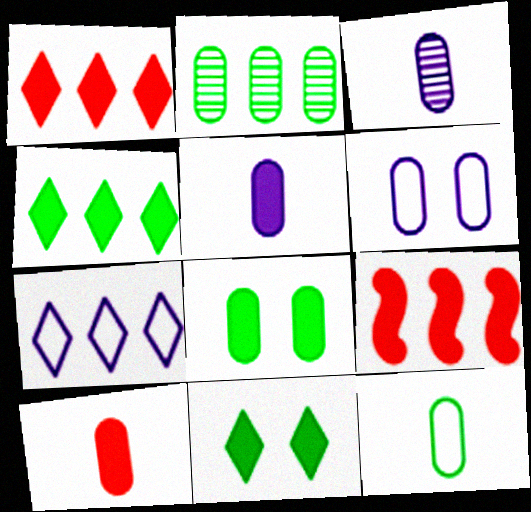[[2, 6, 10], 
[2, 7, 9], 
[2, 8, 12], 
[3, 10, 12], 
[5, 9, 11]]